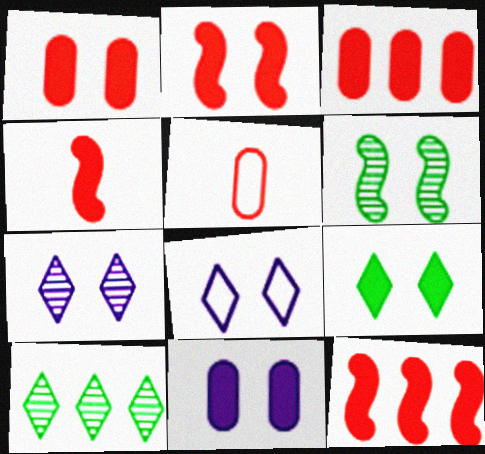[[1, 6, 8], 
[2, 4, 12], 
[2, 9, 11]]